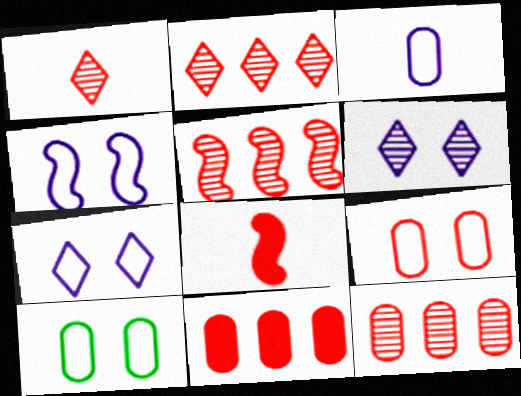[[2, 5, 12], 
[2, 8, 9]]